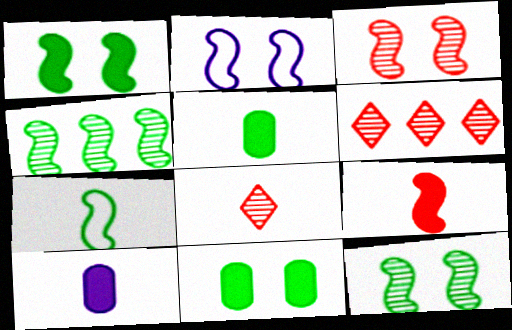[[1, 2, 3], 
[1, 4, 7], 
[2, 4, 9], 
[2, 5, 6], 
[7, 8, 10]]